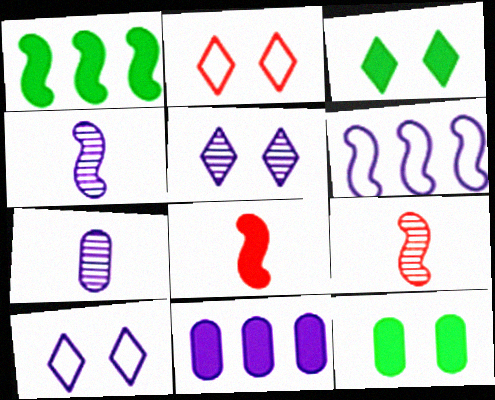[[1, 2, 7], 
[2, 3, 5], 
[3, 8, 11], 
[4, 10, 11]]